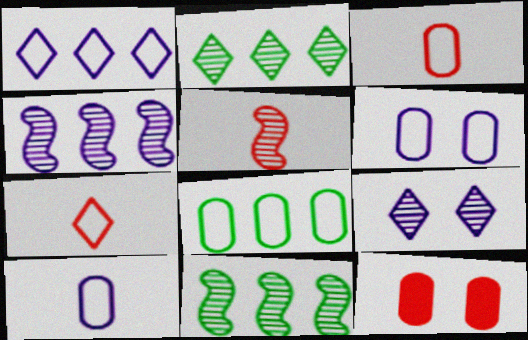[[3, 6, 8]]